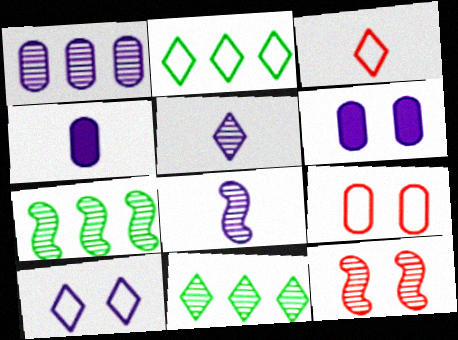[[2, 3, 10], 
[2, 4, 12], 
[3, 6, 7], 
[7, 8, 12]]